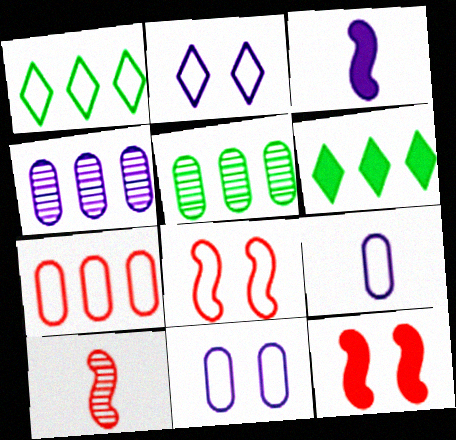[[1, 8, 9], 
[2, 3, 4], 
[6, 10, 11]]